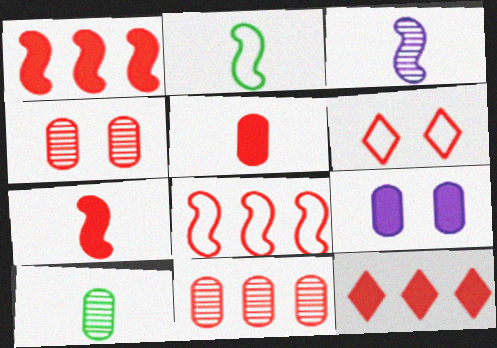[[2, 3, 7], 
[6, 7, 11], 
[8, 11, 12]]